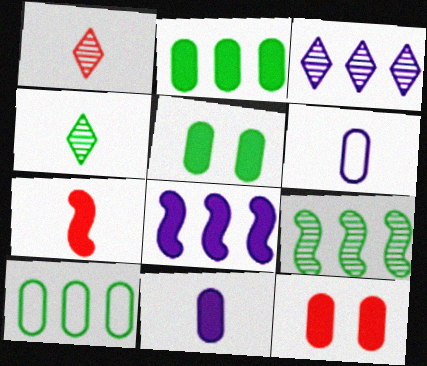[[2, 11, 12], 
[4, 6, 7]]